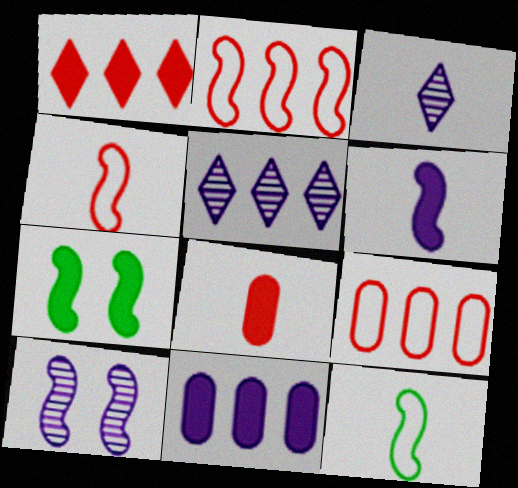[[3, 7, 9], 
[3, 8, 12]]